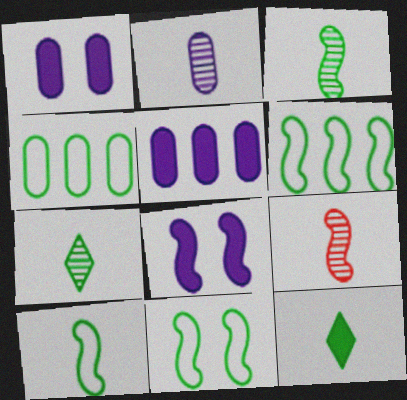[[2, 7, 9], 
[6, 8, 9], 
[6, 10, 11]]